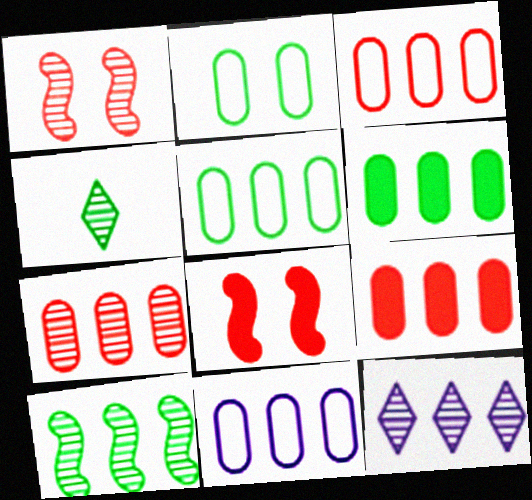[[3, 5, 11], 
[3, 7, 9], 
[4, 8, 11], 
[6, 7, 11], 
[7, 10, 12]]